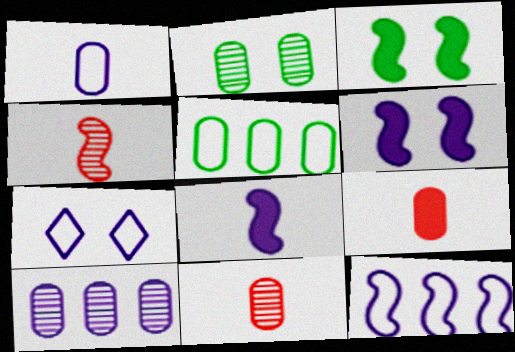[[1, 7, 12], 
[2, 10, 11], 
[3, 4, 12], 
[7, 8, 10]]